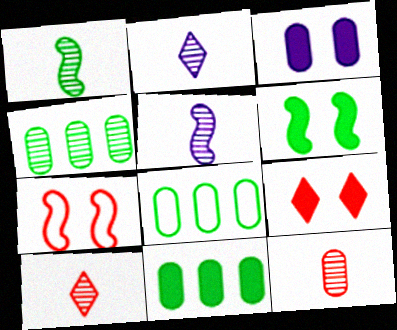[[1, 2, 12], 
[2, 7, 11], 
[3, 6, 9], 
[3, 8, 12], 
[4, 8, 11], 
[5, 8, 9]]